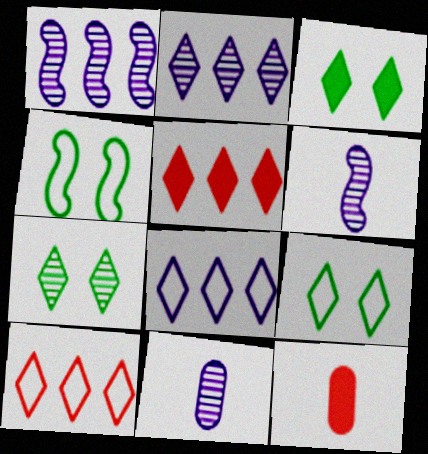[[1, 9, 12], 
[2, 4, 12], 
[3, 7, 9], 
[4, 5, 11]]